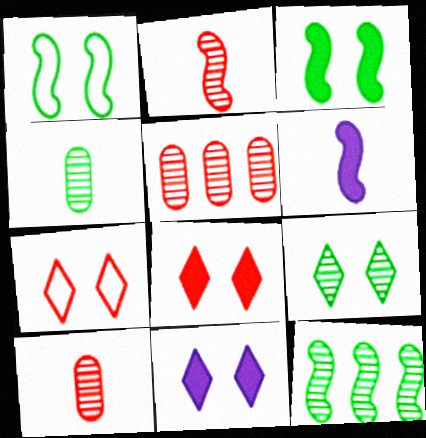[[4, 9, 12], 
[7, 9, 11]]